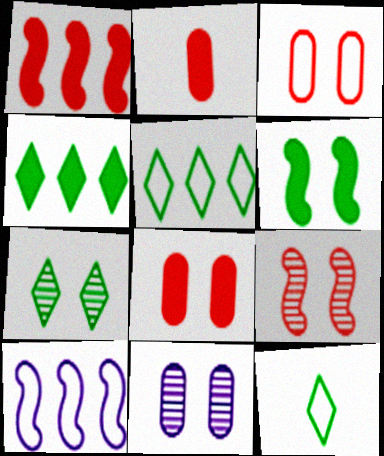[[1, 11, 12], 
[2, 7, 10], 
[3, 10, 12], 
[4, 7, 12], 
[7, 9, 11]]